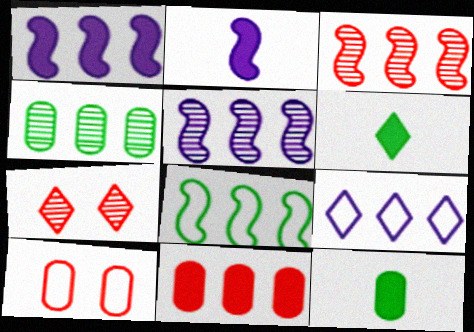[[1, 3, 8], 
[5, 6, 10], 
[6, 7, 9]]